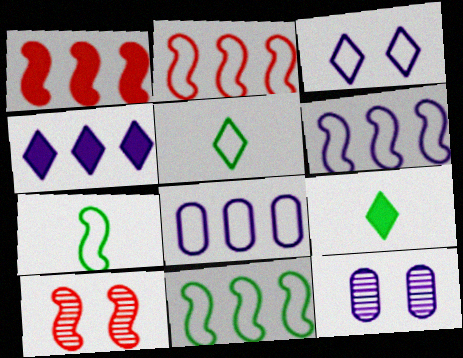[[1, 5, 12], 
[2, 6, 11], 
[2, 9, 12], 
[8, 9, 10]]